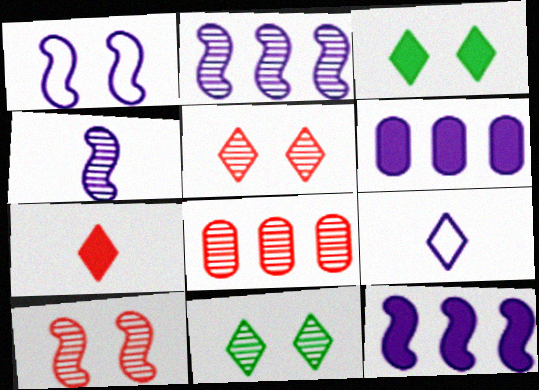[[1, 4, 12], 
[4, 8, 11]]